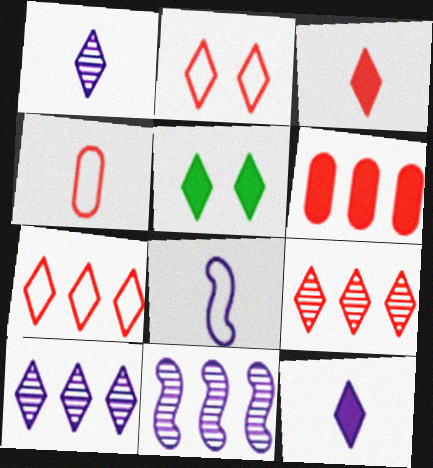[[1, 5, 7], 
[2, 3, 9], 
[4, 5, 11]]